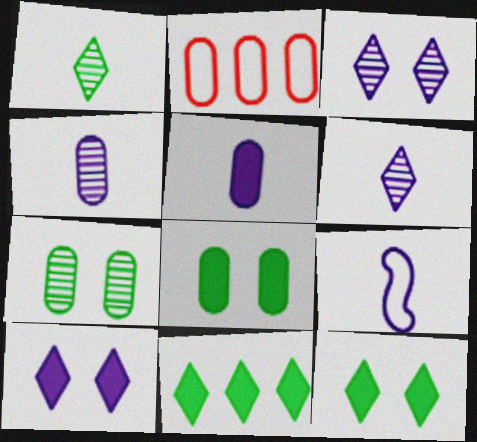[[2, 4, 8], 
[2, 5, 7], 
[5, 6, 9]]